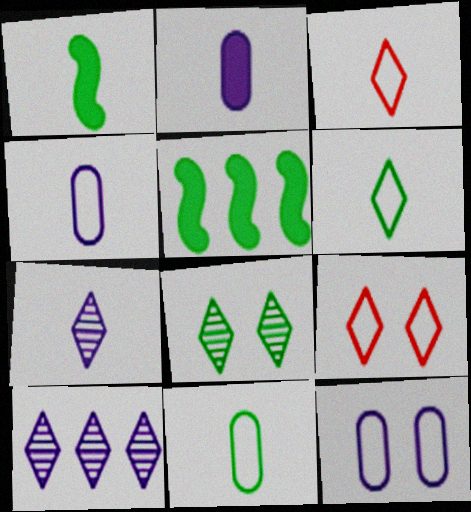[[5, 8, 11]]